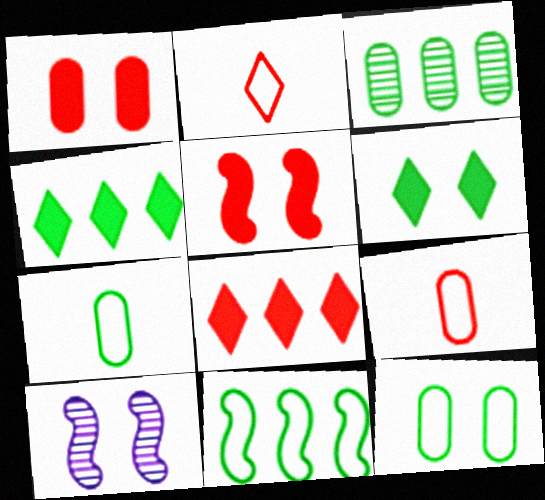[[3, 4, 11], 
[4, 9, 10], 
[7, 8, 10]]